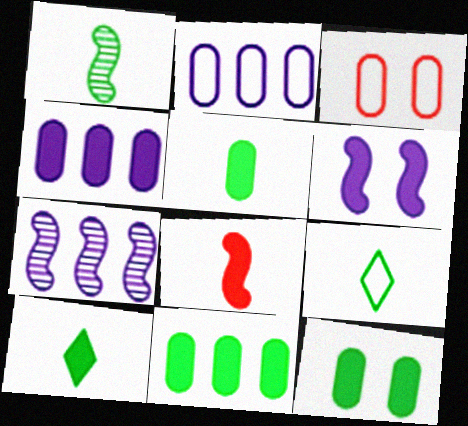[[1, 5, 9], 
[3, 7, 10], 
[5, 11, 12]]